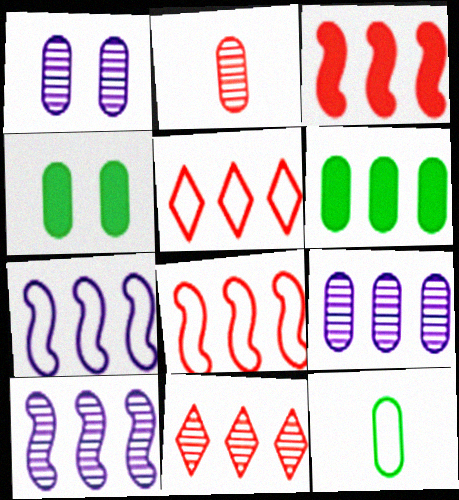[[5, 6, 10], 
[6, 7, 11]]